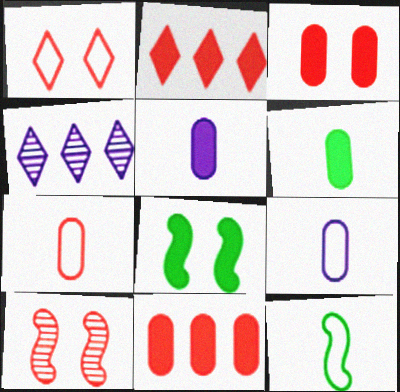[[1, 3, 10], 
[2, 5, 8], 
[2, 7, 10], 
[3, 4, 12], 
[4, 7, 8]]